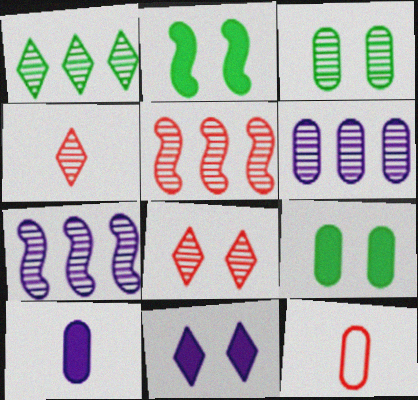[[1, 5, 6], 
[3, 4, 7], 
[6, 9, 12]]